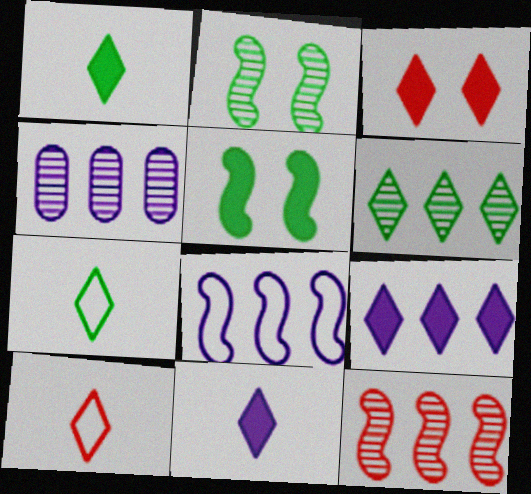[[1, 3, 9], 
[4, 5, 10], 
[4, 6, 12], 
[4, 8, 9]]